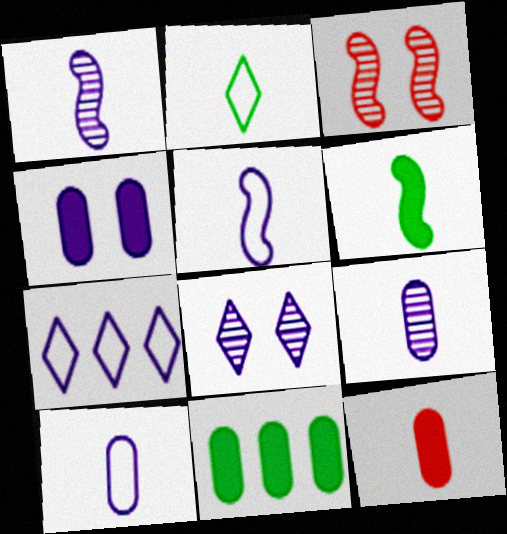[[1, 2, 12], 
[1, 4, 7], 
[4, 11, 12]]